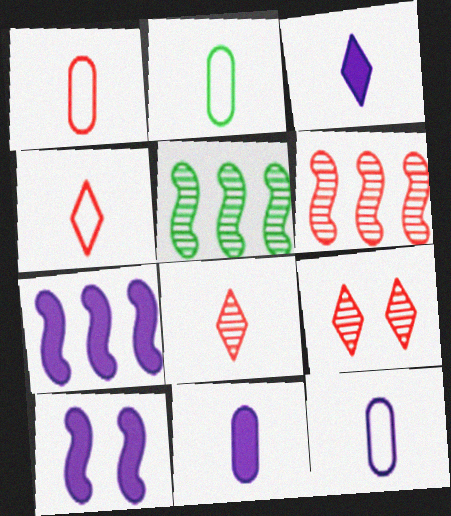[[1, 2, 12], 
[2, 7, 9]]